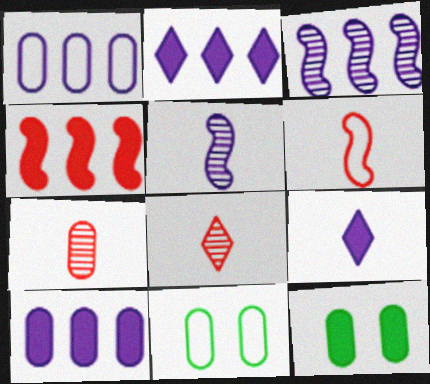[[1, 2, 3], 
[1, 7, 12], 
[4, 9, 12], 
[7, 10, 11]]